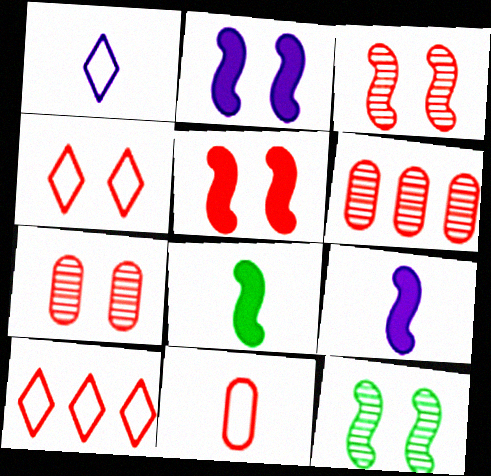[[4, 5, 7]]